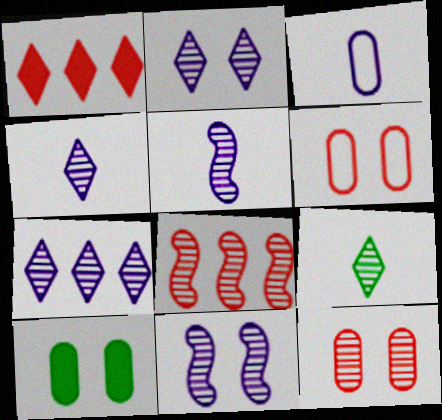[[2, 4, 7]]